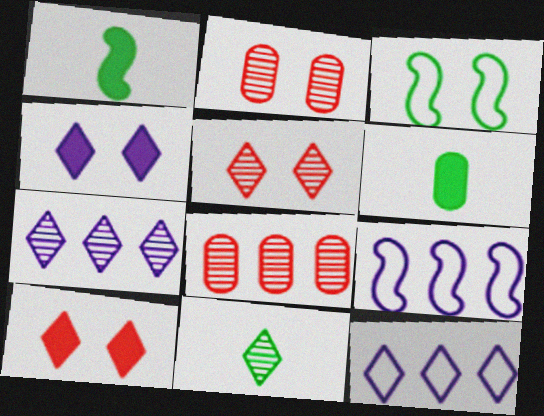[[1, 2, 12], 
[2, 3, 4], 
[5, 6, 9], 
[5, 7, 11], 
[10, 11, 12]]